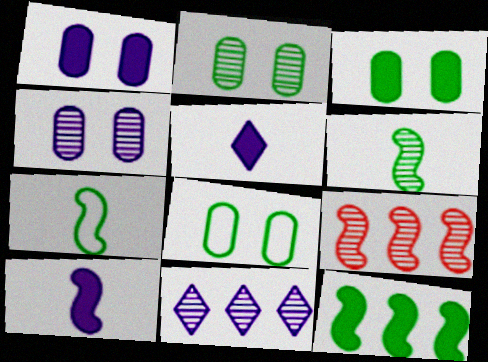[[2, 3, 8], 
[5, 8, 9]]